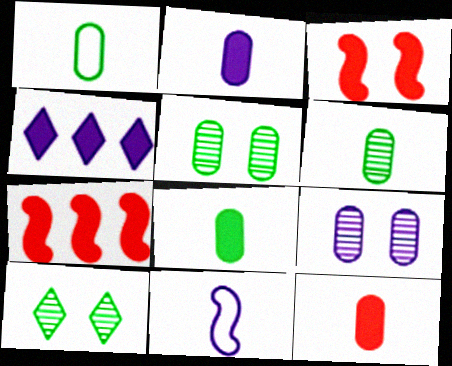[[1, 6, 8], 
[2, 8, 12], 
[3, 4, 8], 
[4, 9, 11]]